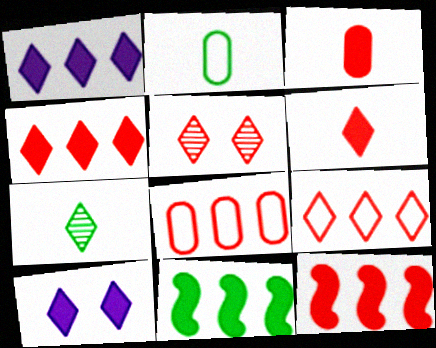[[3, 10, 11], 
[5, 6, 9], 
[7, 9, 10]]